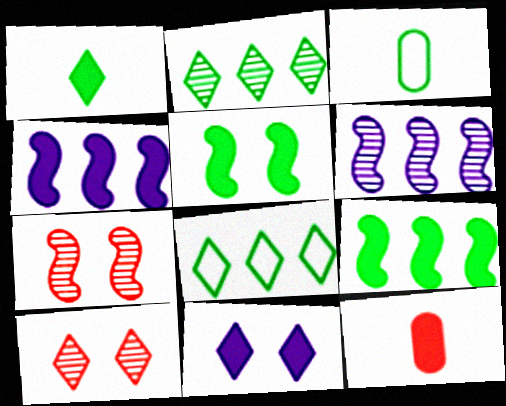[[2, 3, 5], 
[3, 4, 10], 
[9, 11, 12]]